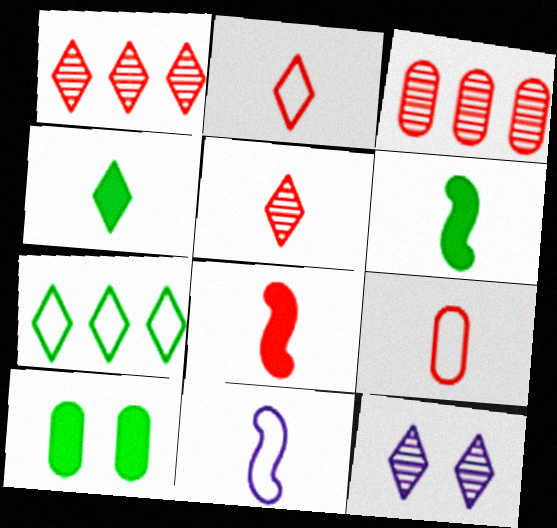[[1, 10, 11], 
[5, 8, 9]]